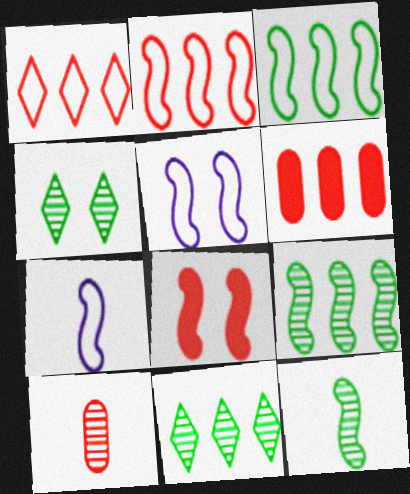[[1, 8, 10], 
[4, 6, 7], 
[7, 8, 9]]